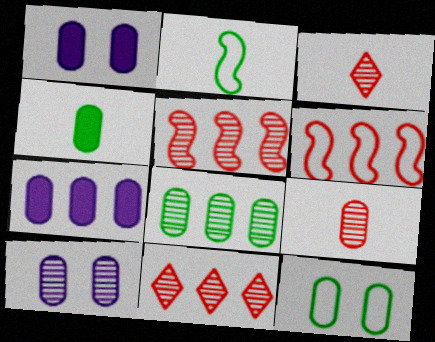[[1, 2, 11], 
[4, 8, 12], 
[7, 9, 12], 
[8, 9, 10]]